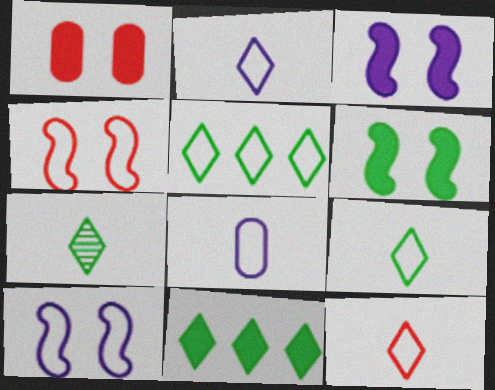[[2, 9, 12], 
[4, 5, 8]]